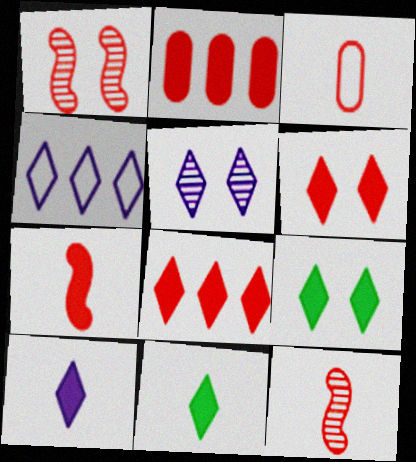[[1, 3, 8], 
[2, 6, 7], 
[4, 5, 10], 
[8, 9, 10]]